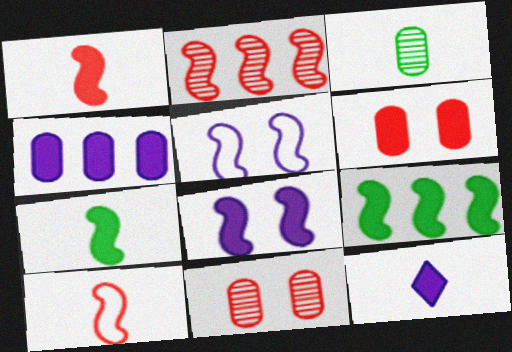[[1, 8, 9], 
[2, 5, 7], 
[3, 10, 12], 
[4, 8, 12], 
[6, 9, 12]]